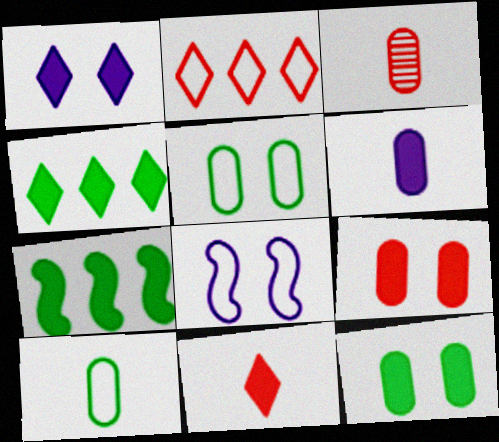[[1, 4, 11], 
[2, 8, 10], 
[3, 4, 8], 
[3, 6, 10]]